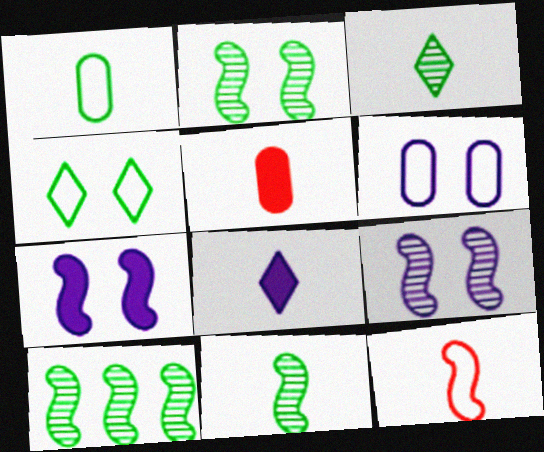[[2, 10, 11], 
[7, 10, 12]]